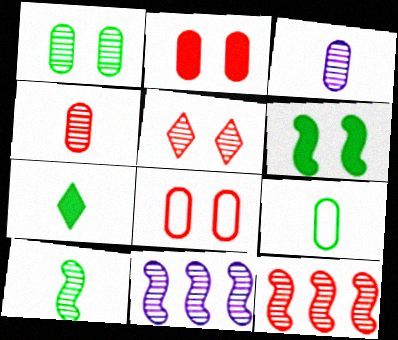[[4, 5, 12], 
[7, 8, 11], 
[7, 9, 10]]